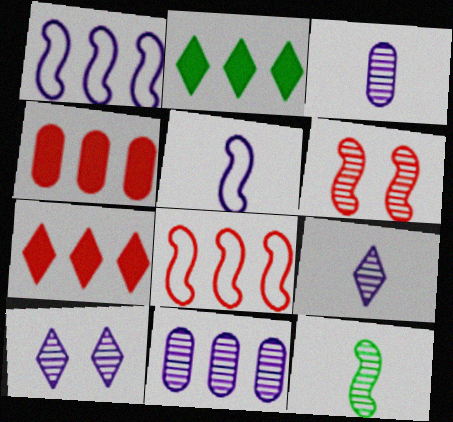[[2, 8, 11]]